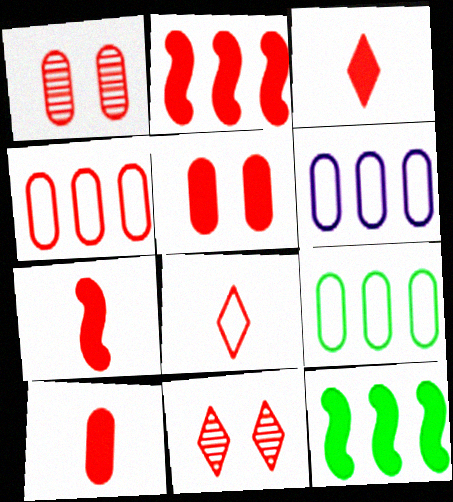[[1, 2, 8], 
[1, 4, 10], 
[2, 3, 5], 
[3, 7, 10], 
[4, 6, 9], 
[4, 7, 11]]